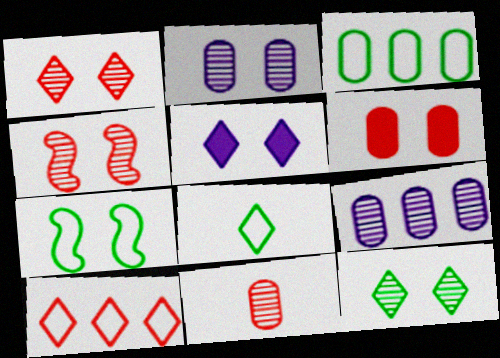[[2, 4, 12], 
[3, 7, 8]]